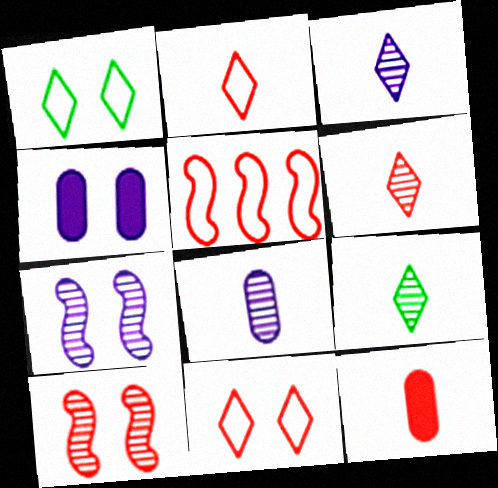[[1, 4, 10], 
[3, 6, 9], 
[4, 5, 9]]